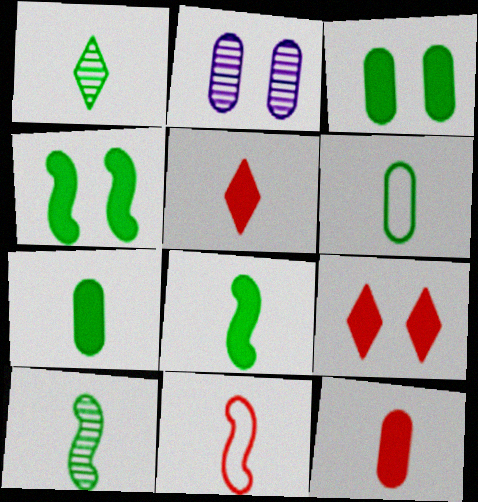[[1, 6, 8]]